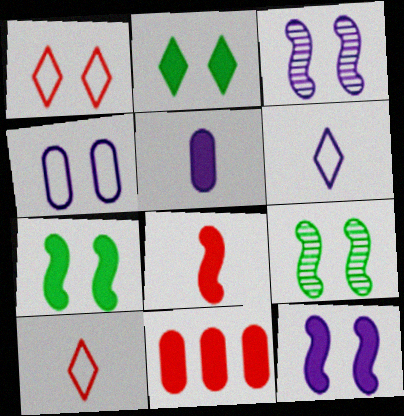[[6, 9, 11]]